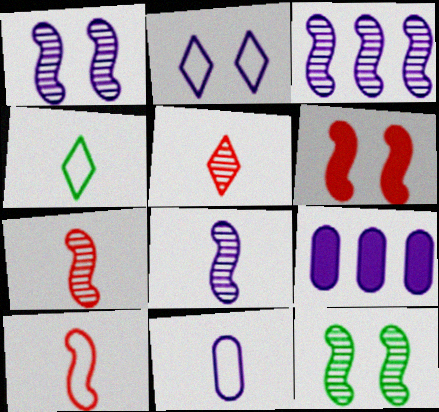[[1, 3, 8], 
[2, 8, 9], 
[3, 7, 12], 
[4, 10, 11]]